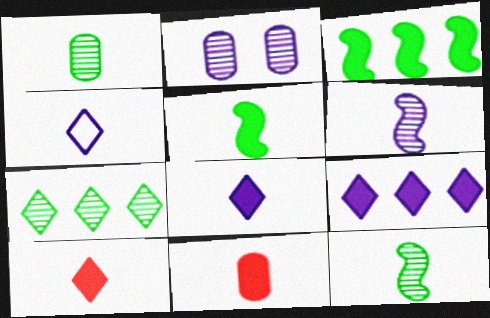[[4, 11, 12], 
[5, 8, 11]]